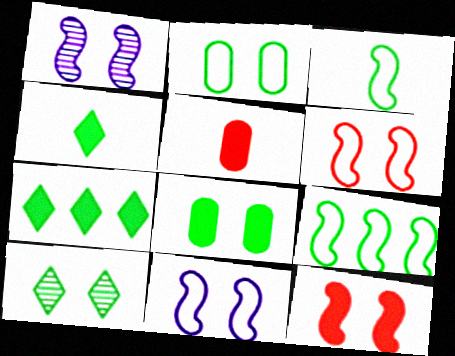[]